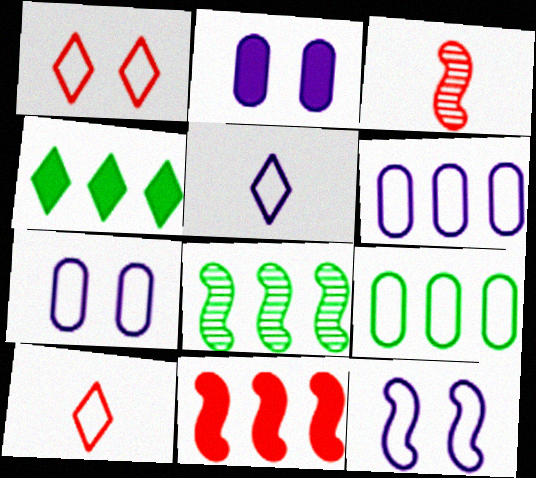[[2, 8, 10], 
[3, 4, 7], 
[4, 8, 9], 
[5, 6, 12], 
[9, 10, 12]]